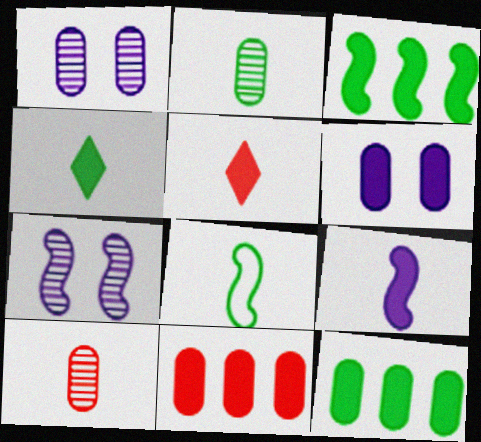[[2, 4, 8], 
[3, 5, 6]]